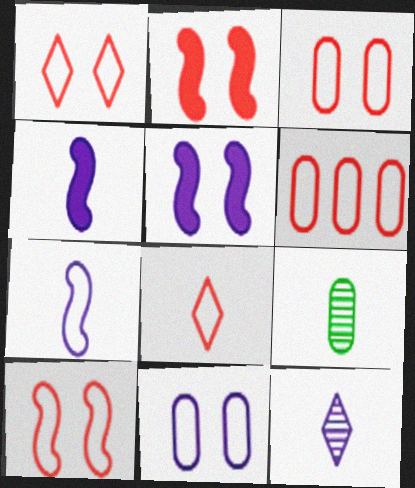[[1, 3, 10], 
[4, 8, 9], 
[6, 8, 10]]